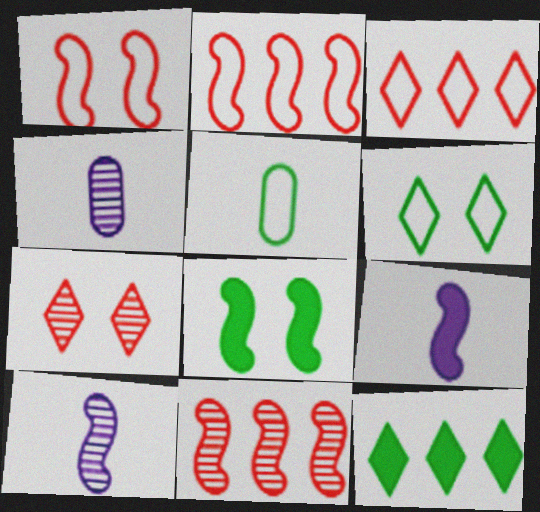[[1, 4, 12], 
[2, 8, 10], 
[3, 4, 8]]